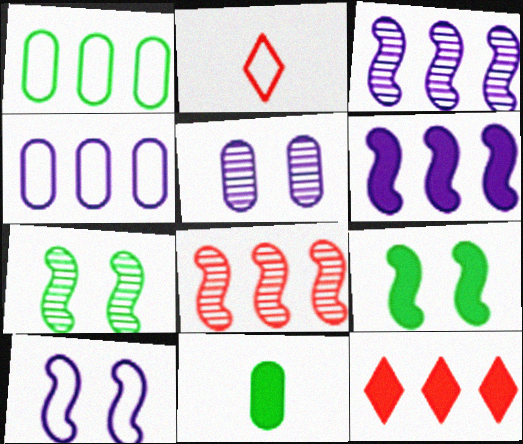[[1, 2, 10], 
[1, 3, 12]]